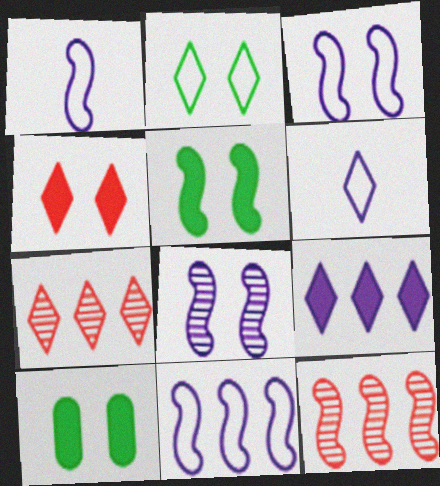[[1, 3, 11], 
[1, 5, 12], 
[1, 7, 10], 
[6, 10, 12]]